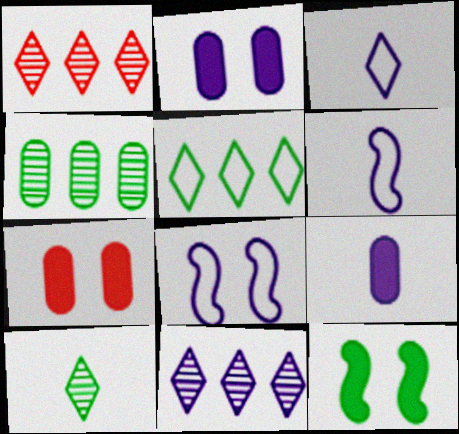[[2, 6, 11], 
[8, 9, 11]]